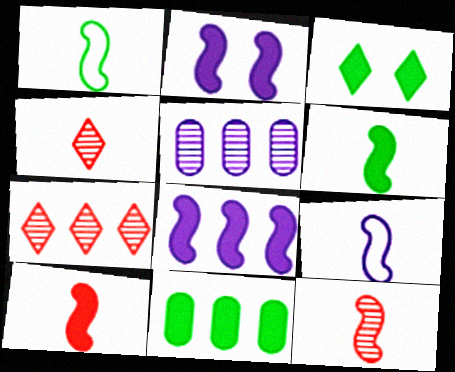[[3, 6, 11], 
[6, 9, 12]]